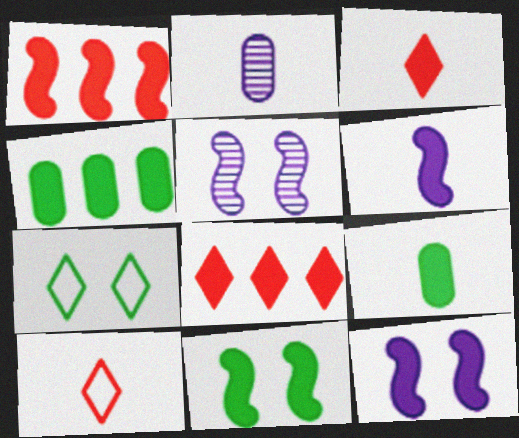[[1, 2, 7], 
[1, 6, 11], 
[3, 4, 12], 
[3, 6, 9], 
[4, 5, 10], 
[8, 9, 12]]